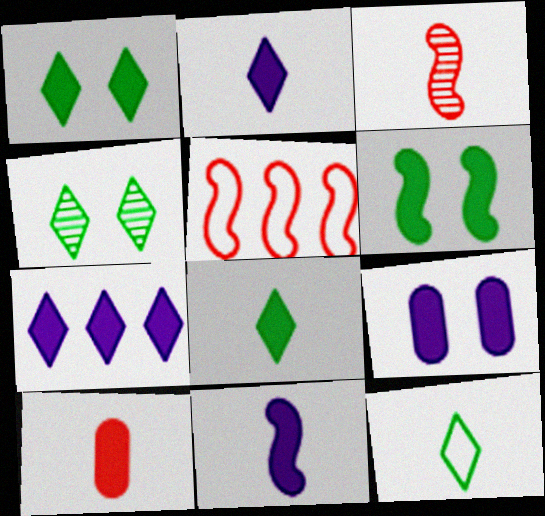[[6, 7, 10], 
[7, 9, 11], 
[8, 10, 11]]